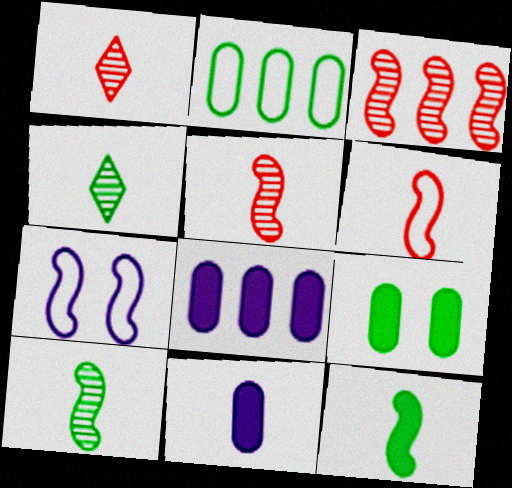[[3, 7, 12], 
[4, 6, 11]]